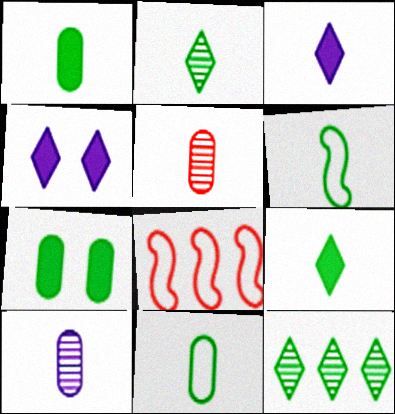[[1, 2, 6], 
[3, 5, 6], 
[6, 7, 12]]